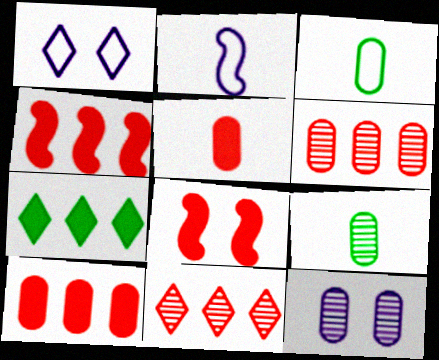[[1, 4, 9], 
[3, 10, 12], 
[6, 9, 12]]